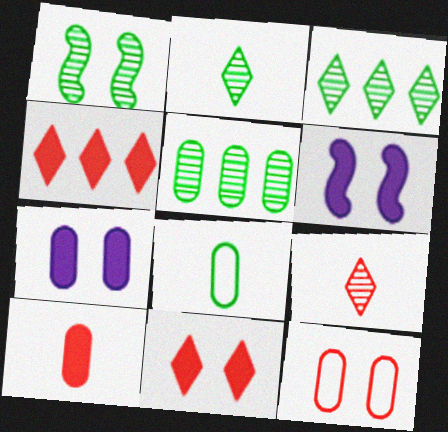[[1, 2, 5]]